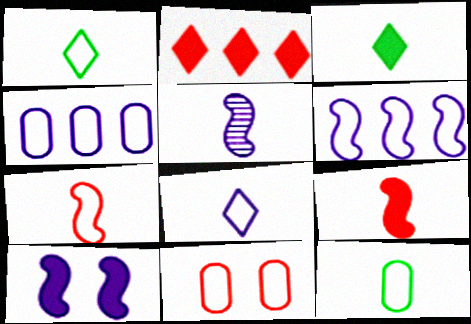[[1, 6, 11], 
[4, 11, 12], 
[5, 6, 10], 
[7, 8, 12]]